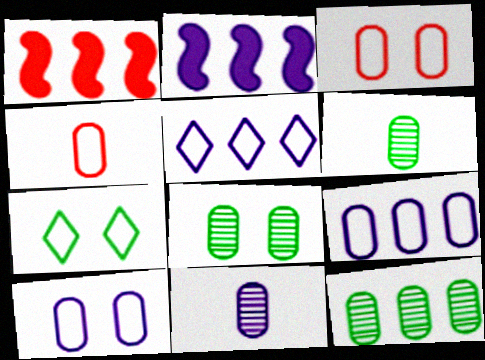[[1, 5, 12], 
[1, 7, 11], 
[6, 8, 12]]